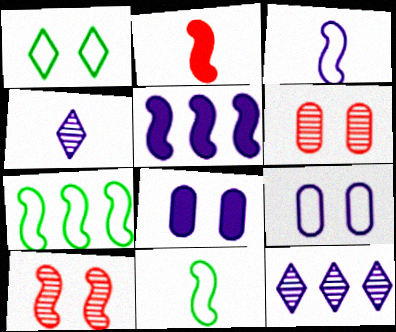[[1, 8, 10], 
[3, 8, 12], 
[4, 5, 9], 
[5, 10, 11]]